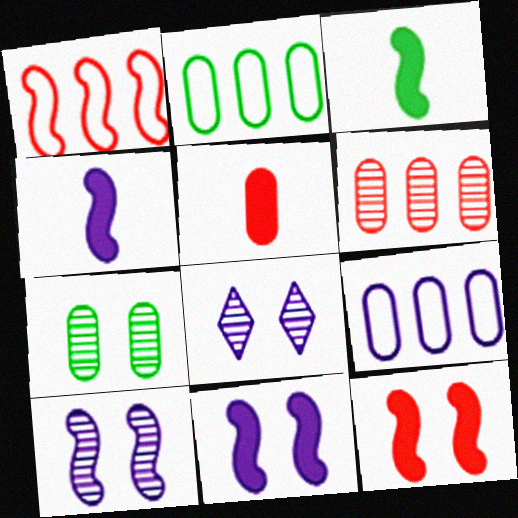[[1, 3, 10], 
[4, 8, 9], 
[5, 7, 9]]